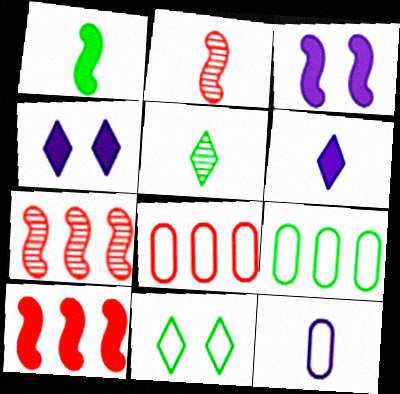[[1, 3, 10], 
[2, 4, 9], 
[3, 5, 8]]